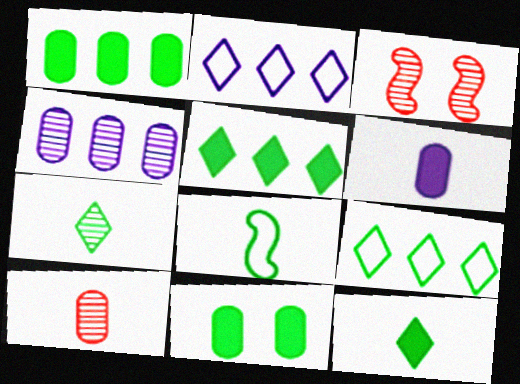[[3, 4, 7], 
[3, 6, 9]]